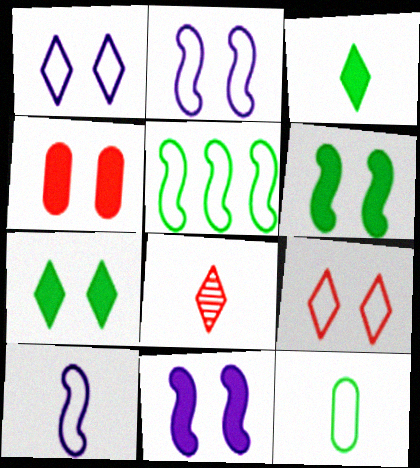[[4, 7, 11]]